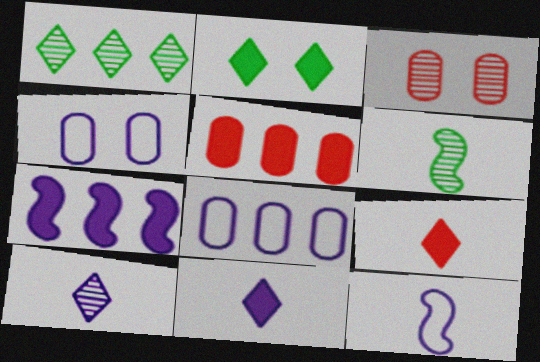[[4, 7, 10]]